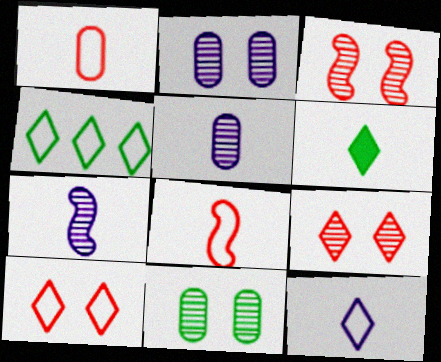[[1, 6, 7], 
[4, 10, 12], 
[5, 6, 8]]